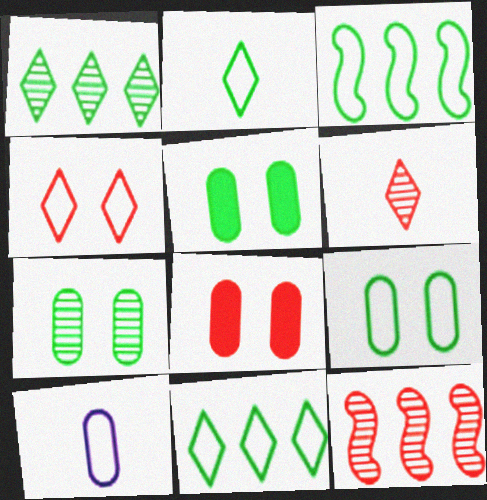[[2, 3, 9], 
[3, 4, 10], 
[5, 7, 9]]